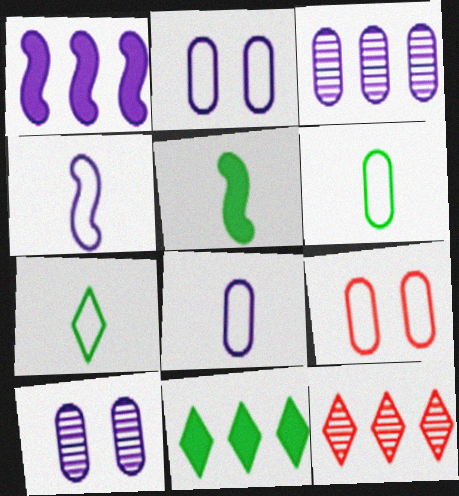[[2, 5, 12]]